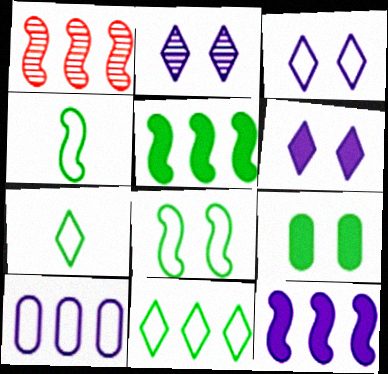[[2, 3, 6]]